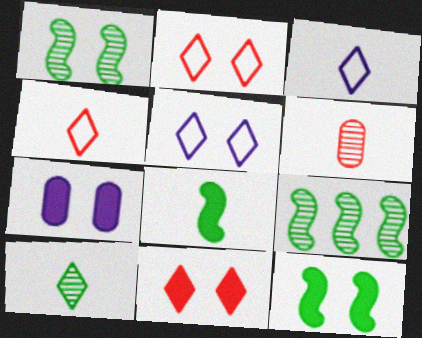[[1, 2, 7], 
[3, 6, 8], 
[4, 7, 9], 
[7, 11, 12]]